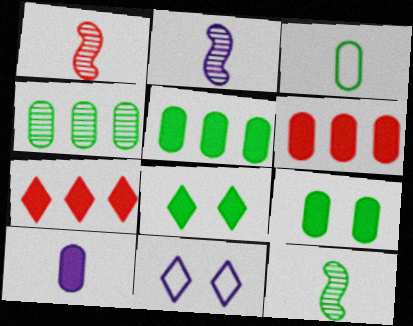[[1, 2, 12], 
[1, 5, 11], 
[3, 4, 9], 
[6, 9, 10], 
[6, 11, 12]]